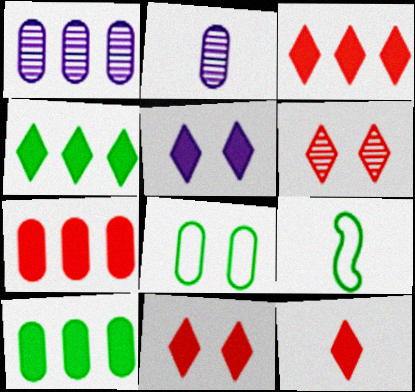[[1, 9, 11], 
[2, 7, 8], 
[2, 9, 12], 
[3, 11, 12], 
[4, 5, 12]]